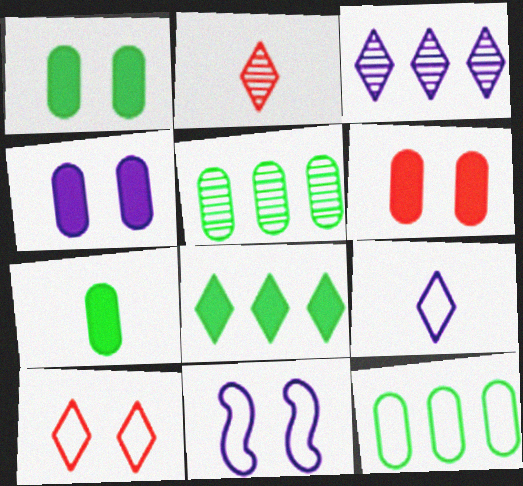[[1, 4, 6]]